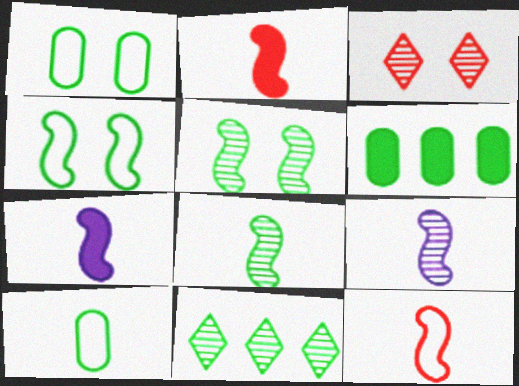[[7, 8, 12]]